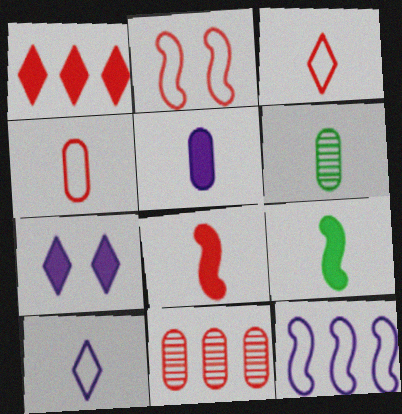[[4, 5, 6], 
[6, 8, 10]]